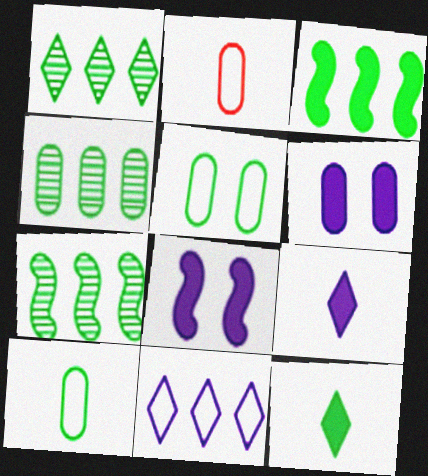[[1, 2, 8], 
[1, 4, 7], 
[2, 4, 6], 
[5, 7, 12]]